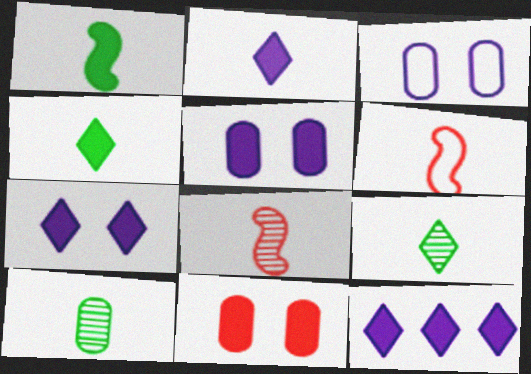[[1, 11, 12], 
[2, 6, 10], 
[2, 7, 12]]